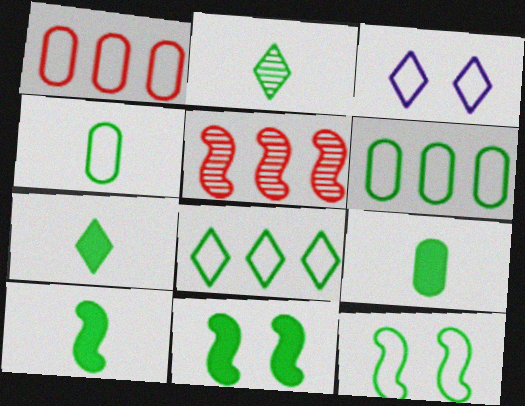[[2, 4, 10], 
[2, 6, 11], 
[3, 5, 9], 
[4, 8, 12], 
[7, 9, 10]]